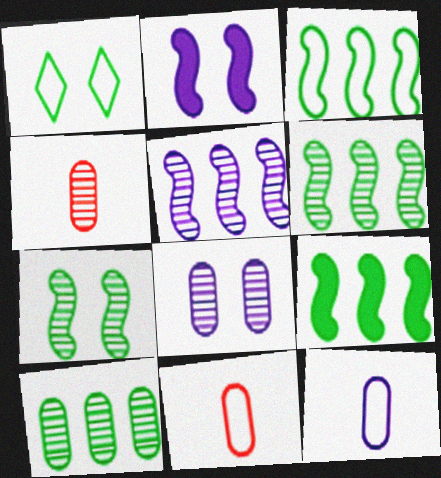[[3, 6, 9], 
[4, 8, 10]]